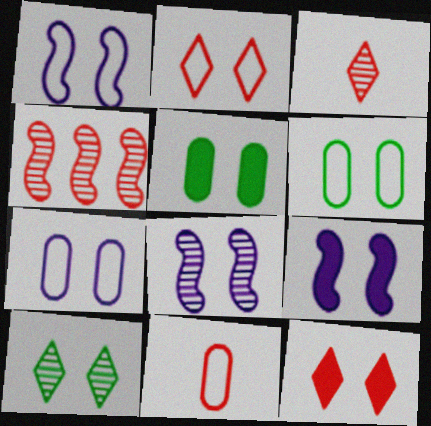[[1, 2, 6], 
[1, 8, 9], 
[2, 5, 8], 
[4, 11, 12], 
[5, 9, 12], 
[6, 8, 12]]